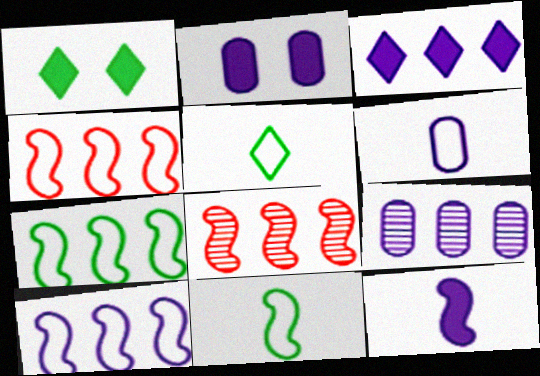[[1, 6, 8], 
[2, 3, 12], 
[2, 5, 8], 
[2, 6, 9], 
[3, 9, 10], 
[4, 7, 10]]